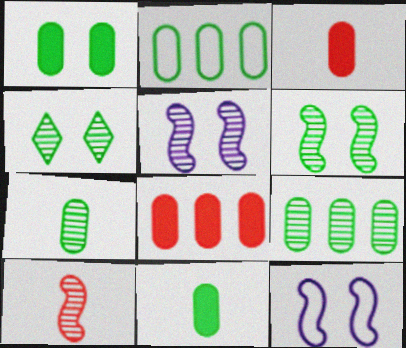[[1, 2, 7]]